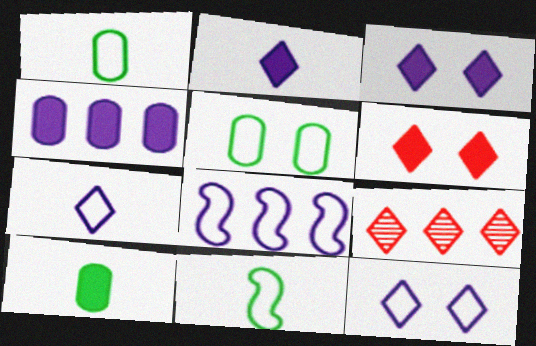[]